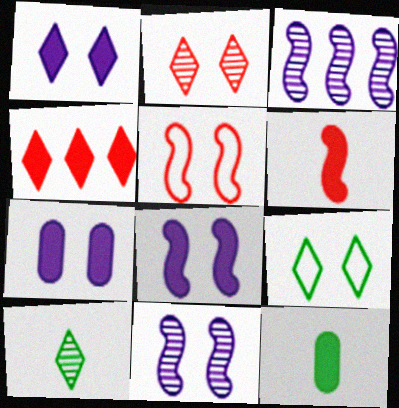[[1, 2, 9], 
[1, 7, 8], 
[4, 8, 12]]